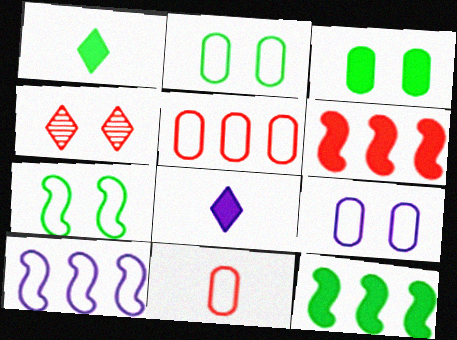[[1, 3, 12], 
[3, 6, 8], 
[4, 6, 11]]